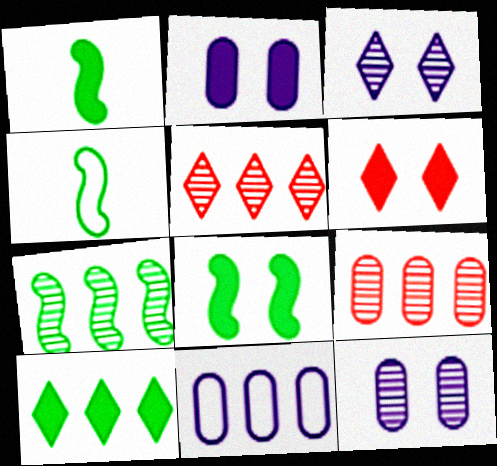[[2, 4, 5], 
[2, 6, 8], 
[4, 7, 8]]